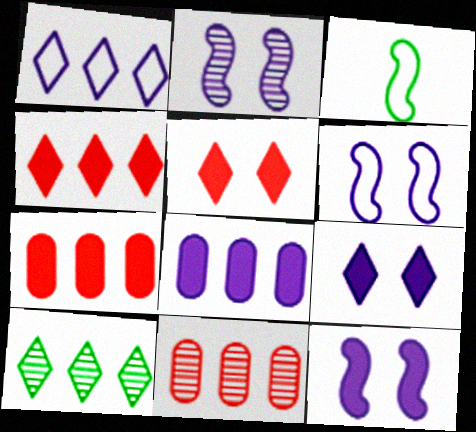[[1, 4, 10], 
[2, 6, 12], 
[3, 9, 11]]